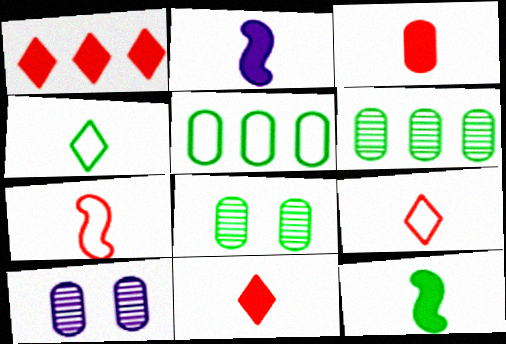[[3, 5, 10]]